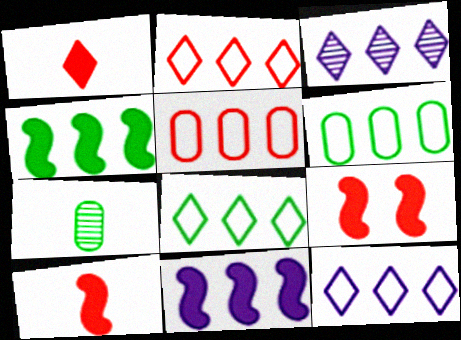[[2, 8, 12], 
[3, 4, 5], 
[7, 9, 12]]